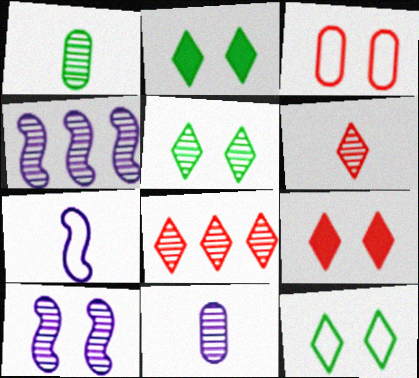[[1, 8, 10], 
[2, 3, 10], 
[2, 5, 12]]